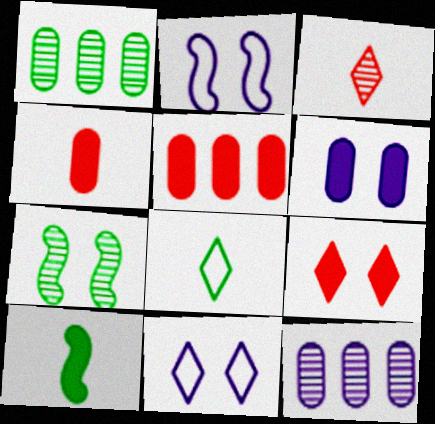[[3, 7, 12]]